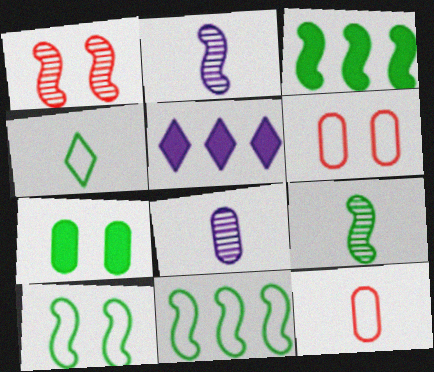[[3, 9, 10], 
[5, 6, 9]]